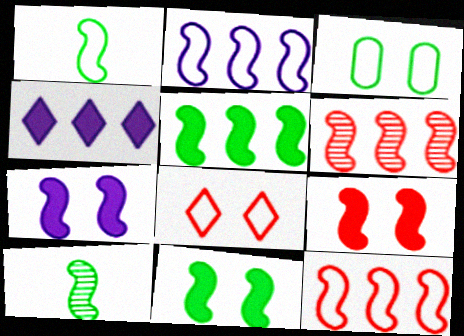[[1, 6, 7], 
[2, 5, 6], 
[2, 9, 10], 
[7, 9, 11], 
[7, 10, 12]]